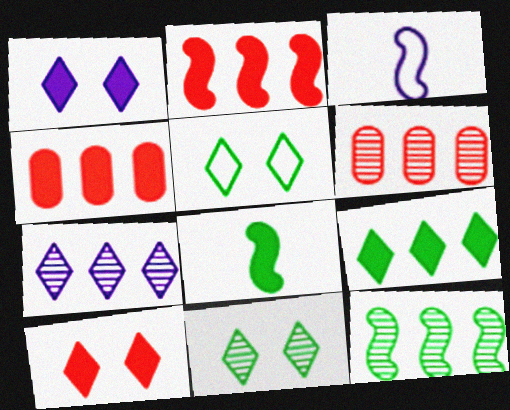[[1, 4, 8], 
[3, 4, 11], 
[6, 7, 12]]